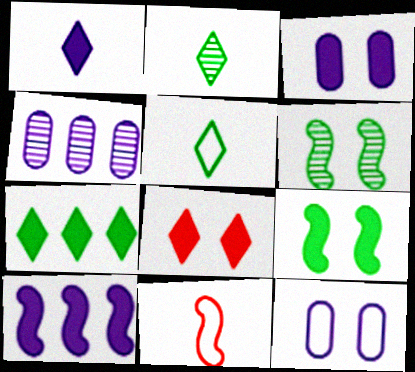[[1, 3, 10], 
[1, 7, 8], 
[3, 8, 9], 
[6, 8, 12], 
[6, 10, 11]]